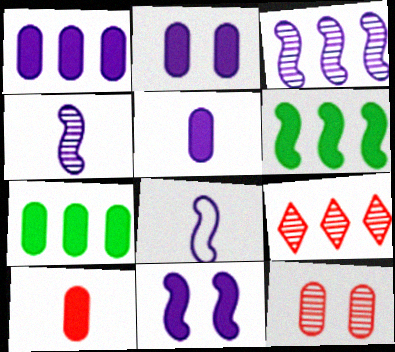[[1, 2, 5], 
[2, 7, 10], 
[3, 8, 11]]